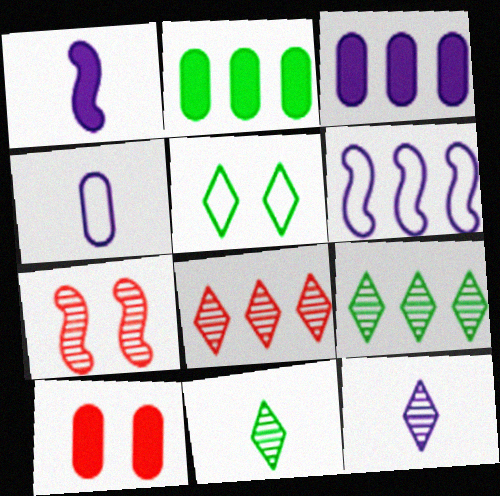[[1, 4, 12], 
[2, 6, 8], 
[6, 10, 11]]